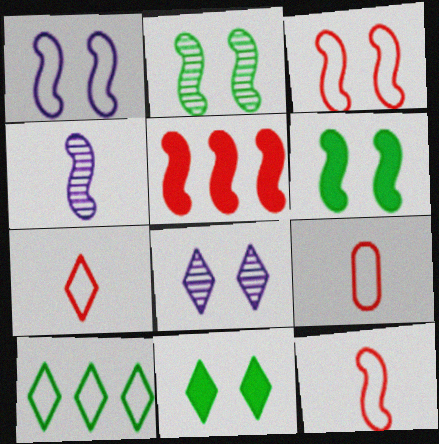[[1, 9, 10], 
[7, 9, 12]]